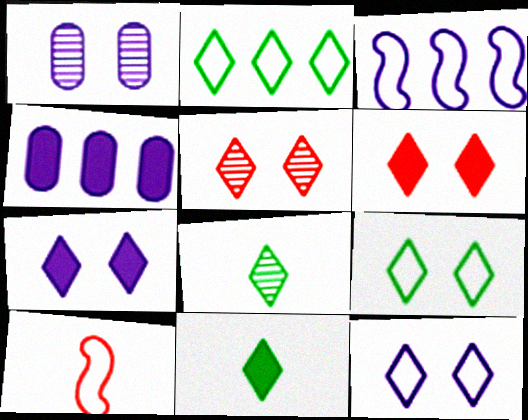[[5, 7, 9]]